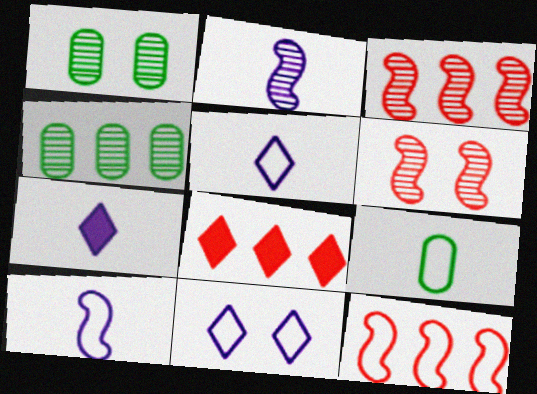[[1, 7, 12], 
[1, 8, 10], 
[9, 11, 12]]